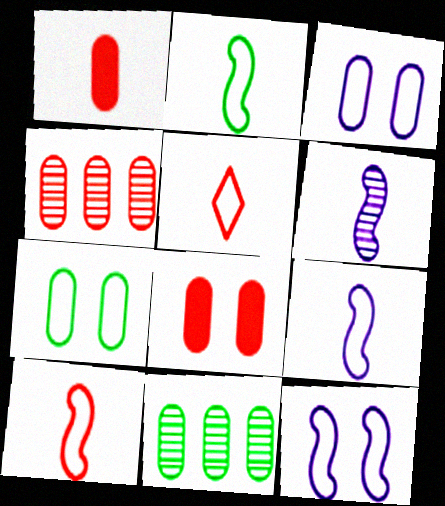[[1, 3, 11], 
[2, 9, 10]]